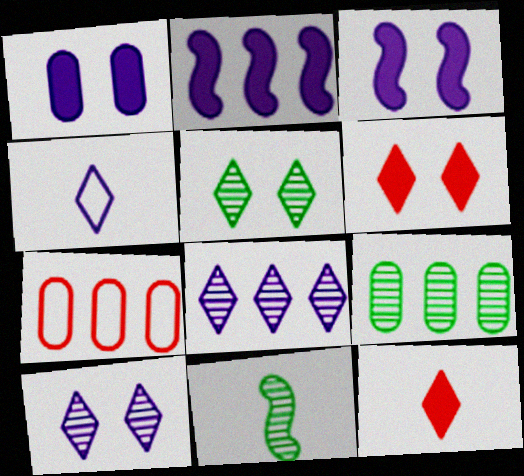[[5, 9, 11]]